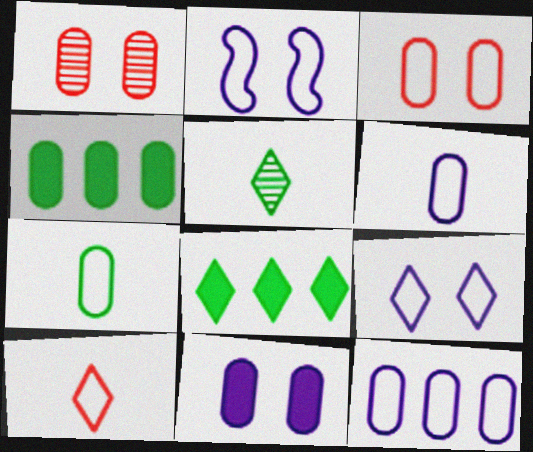[[1, 4, 6], 
[3, 7, 12]]